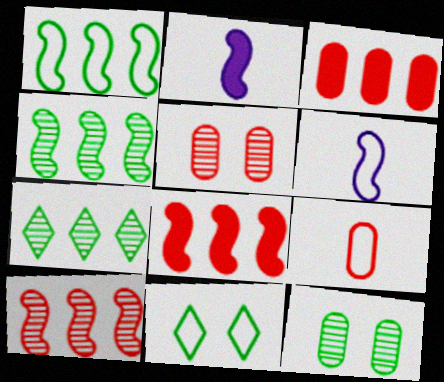[[3, 5, 9]]